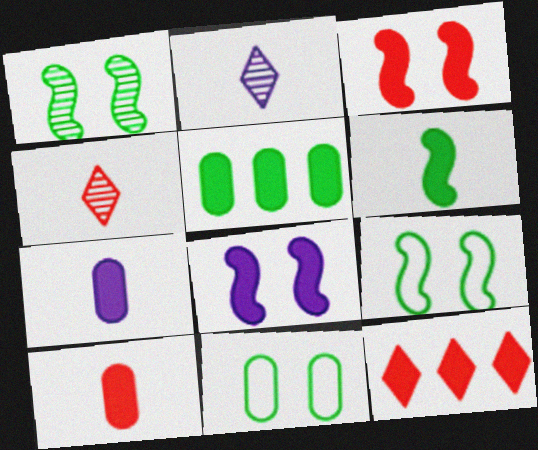[[3, 10, 12]]